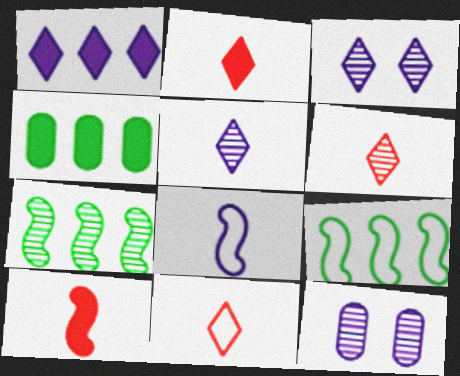[[1, 8, 12], 
[2, 6, 11], 
[2, 9, 12], 
[6, 7, 12]]